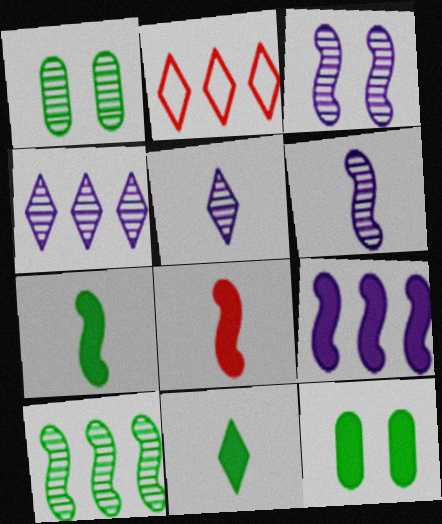[[2, 6, 12]]